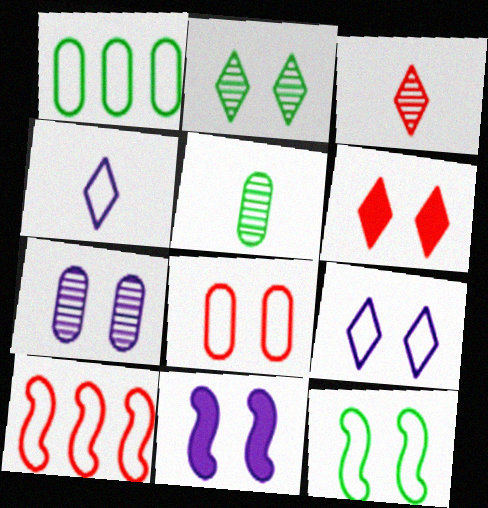[[1, 3, 11], 
[2, 6, 9], 
[2, 8, 11], 
[6, 7, 12], 
[7, 9, 11], 
[8, 9, 12]]